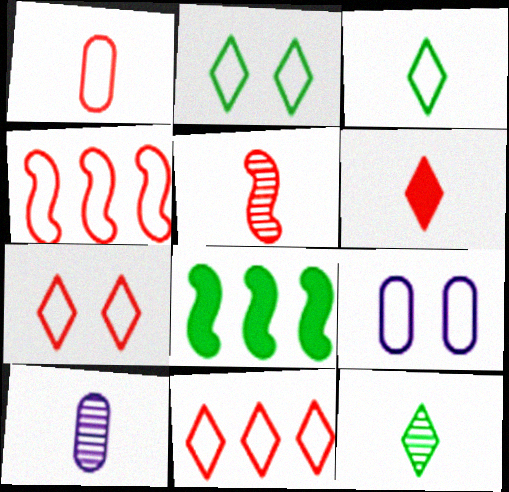[[1, 4, 7], 
[1, 5, 6], 
[3, 4, 9], 
[5, 10, 12], 
[7, 8, 10]]